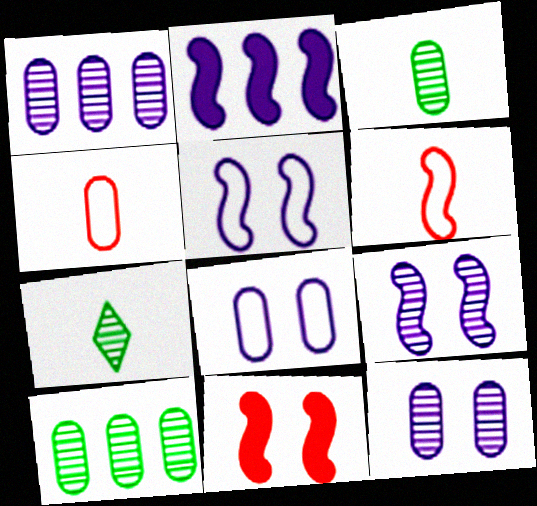[]